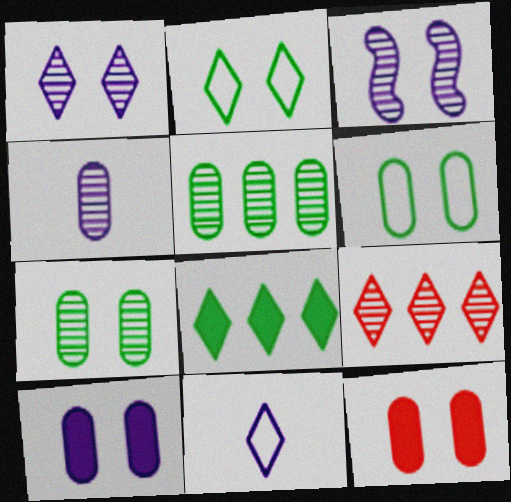[[2, 3, 12]]